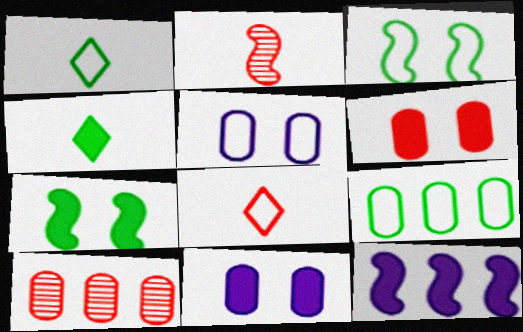[[1, 3, 9], 
[2, 3, 12], 
[4, 6, 12]]